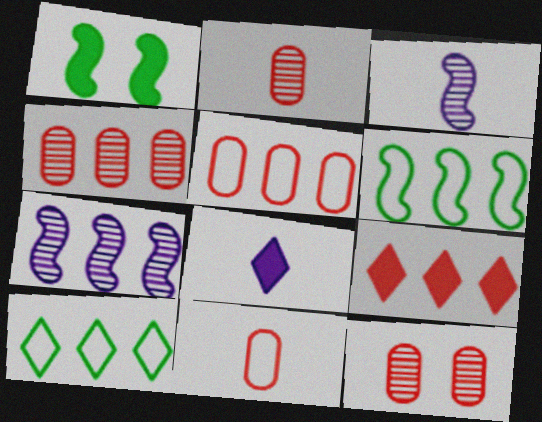[[2, 4, 12], 
[6, 8, 12]]